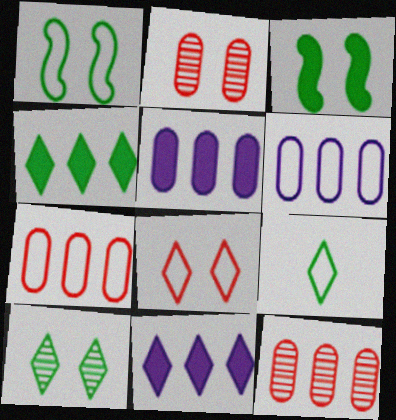[[4, 9, 10]]